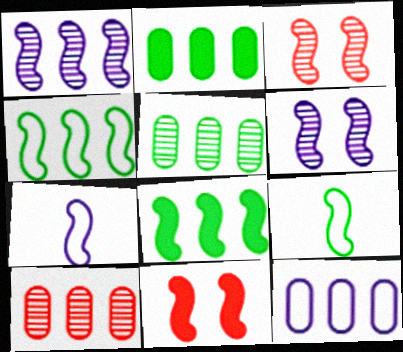[[1, 9, 11], 
[2, 10, 12], 
[3, 7, 8]]